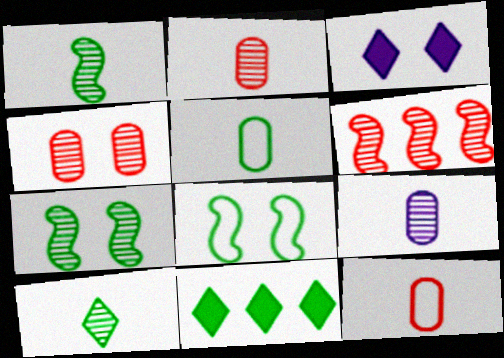[[3, 4, 8], 
[3, 5, 6], 
[5, 7, 11]]